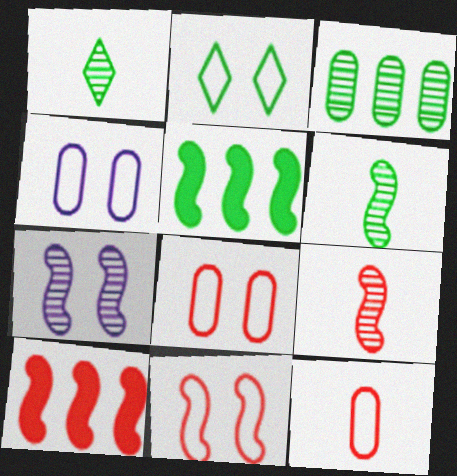[[1, 4, 10], 
[2, 4, 11], 
[9, 10, 11]]